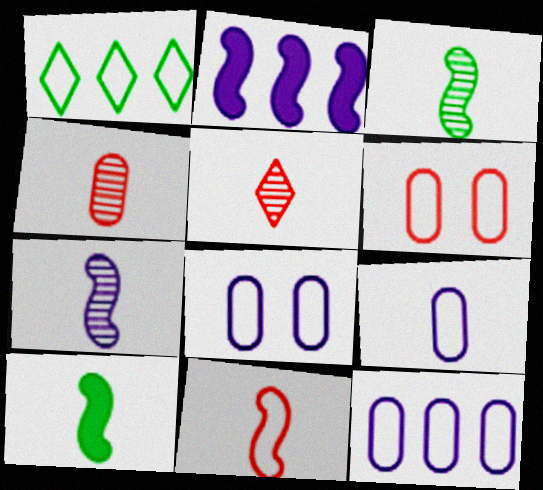[[1, 8, 11], 
[5, 9, 10], 
[7, 10, 11], 
[8, 9, 12]]